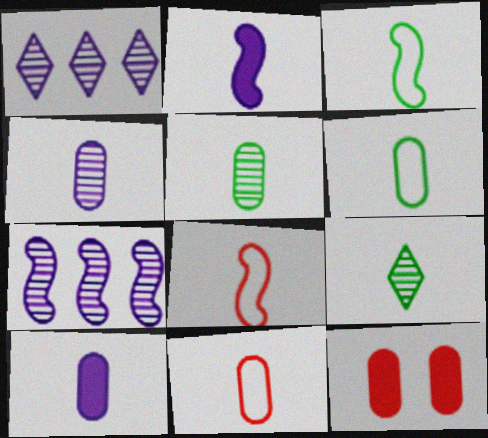[[1, 3, 12], 
[2, 9, 11], 
[5, 10, 11], 
[8, 9, 10]]